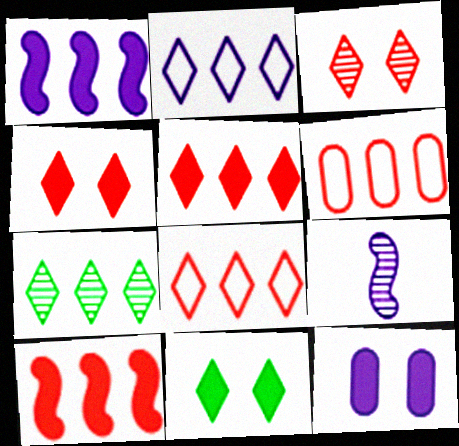[[1, 6, 7], 
[2, 5, 7], 
[2, 9, 12], 
[6, 9, 11]]